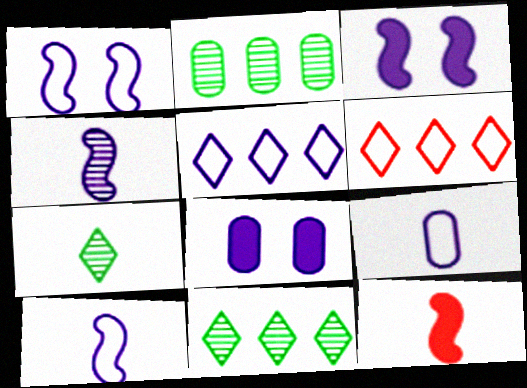[[1, 5, 9], 
[4, 5, 8], 
[7, 9, 12]]